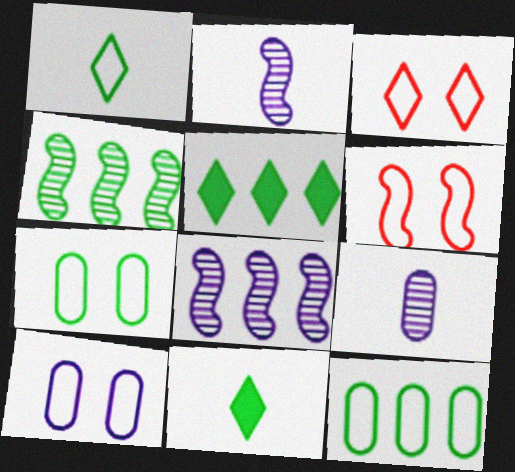[[4, 5, 12], 
[4, 7, 11], 
[5, 6, 9]]